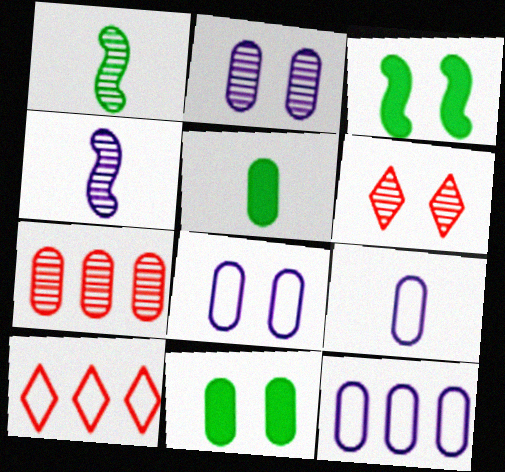[[3, 6, 8], 
[4, 10, 11], 
[5, 7, 8], 
[7, 9, 11], 
[8, 9, 12]]